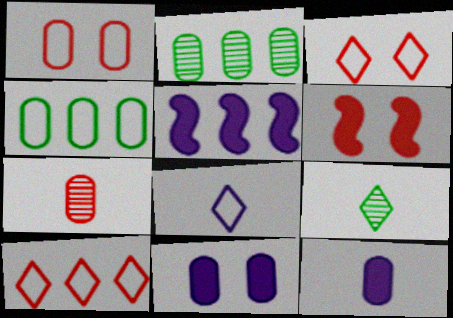[[1, 2, 12], 
[1, 5, 9], 
[2, 5, 10], 
[2, 6, 8], 
[4, 7, 11], 
[6, 7, 10]]